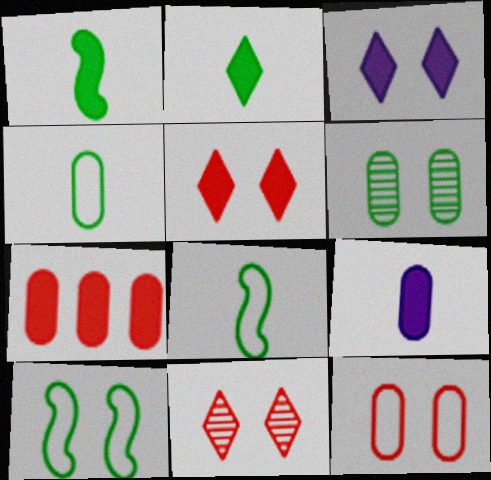[[1, 3, 7]]